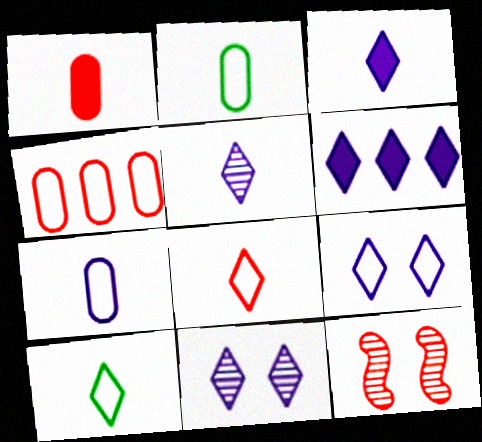[[2, 6, 12], 
[5, 6, 9]]